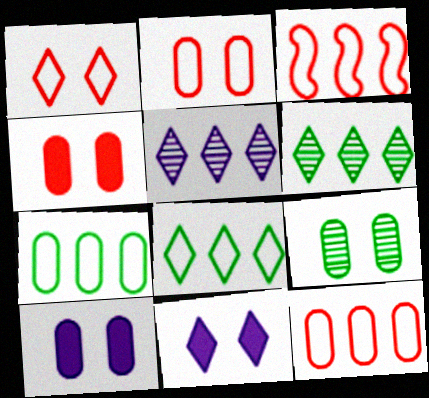[[2, 9, 10]]